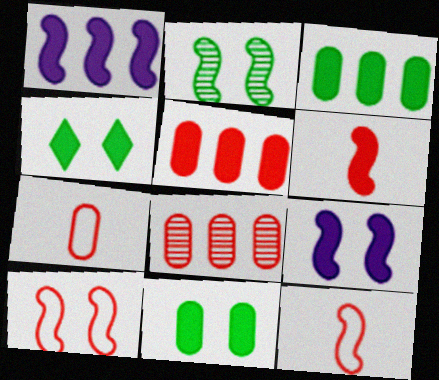[[1, 2, 12], 
[2, 9, 10]]